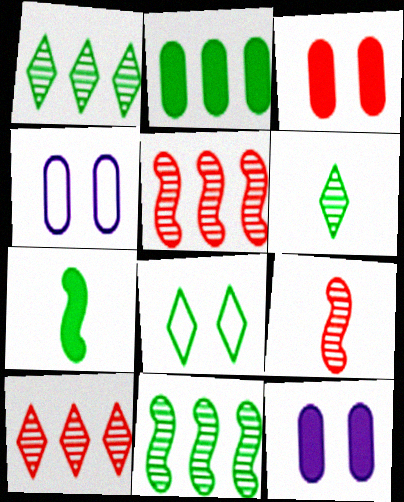[[4, 7, 10]]